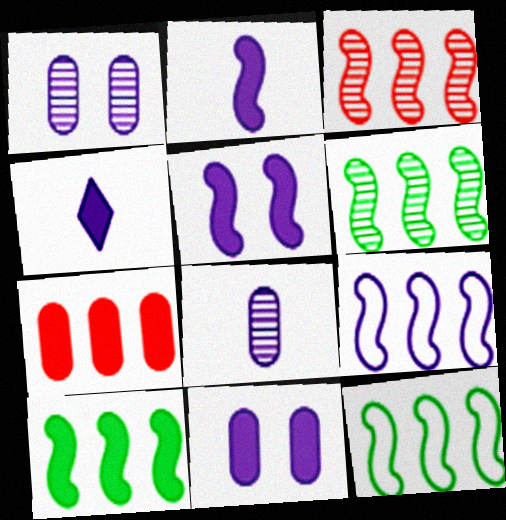[[1, 4, 9], 
[3, 9, 10], 
[6, 10, 12]]